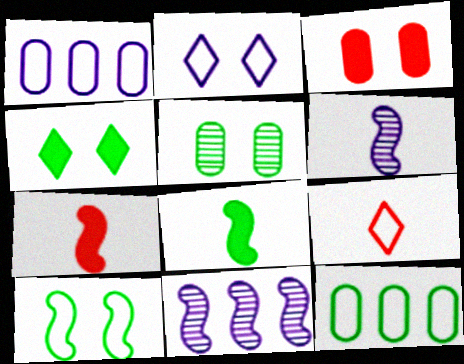[[1, 9, 10], 
[4, 5, 10], 
[7, 10, 11]]